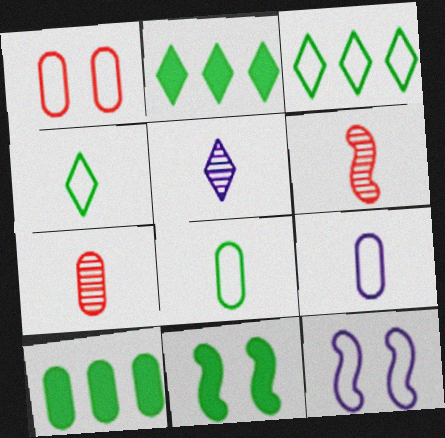[[2, 7, 12]]